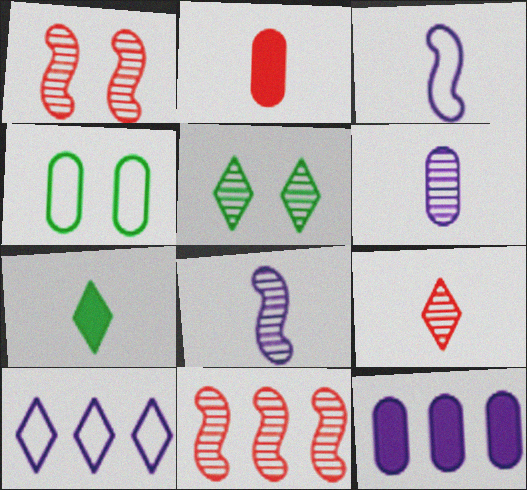[[5, 6, 11]]